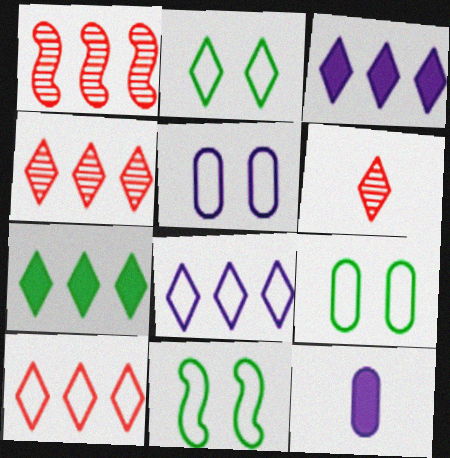[[1, 2, 12], 
[2, 3, 6], 
[2, 9, 11], 
[4, 7, 8], 
[4, 11, 12]]